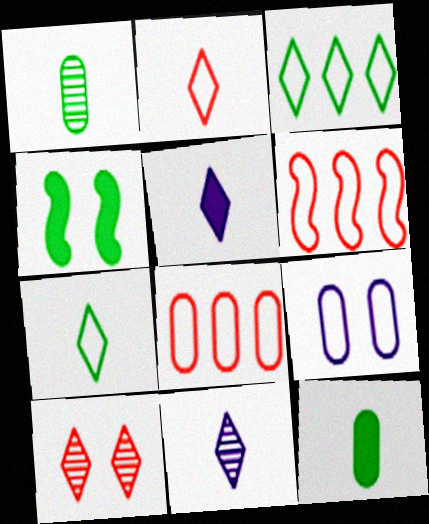[[1, 3, 4], 
[3, 5, 10], 
[4, 8, 11], 
[4, 9, 10], 
[6, 7, 9]]